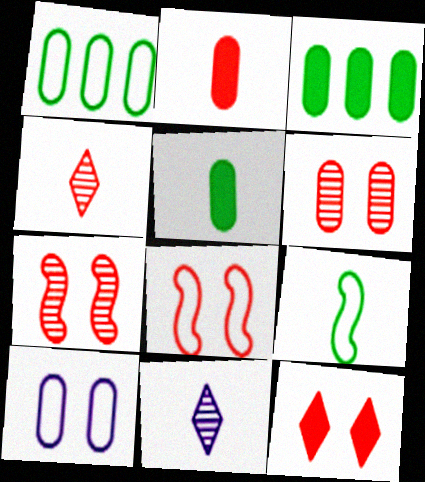[[2, 9, 11], 
[3, 8, 11], 
[6, 8, 12]]